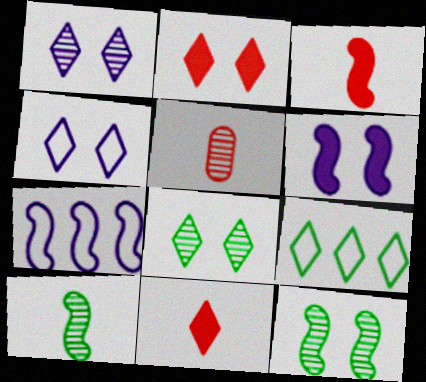[[1, 9, 11], 
[2, 4, 8], 
[3, 7, 12], 
[5, 6, 9]]